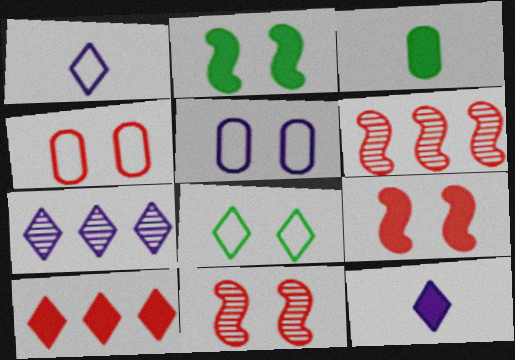[]